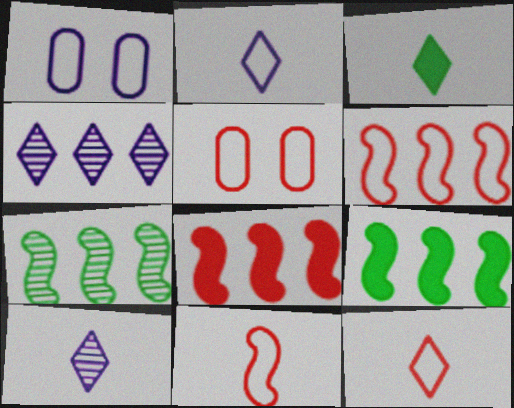[[3, 10, 12], 
[5, 6, 12], 
[5, 9, 10]]